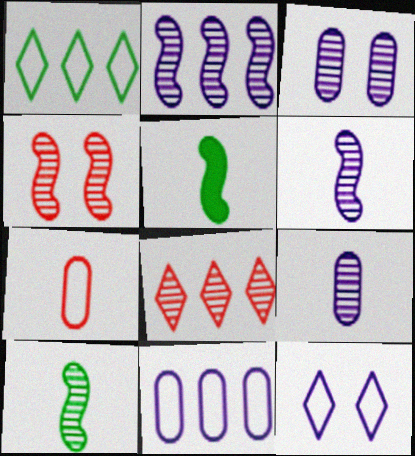[[2, 4, 10], 
[3, 8, 10]]